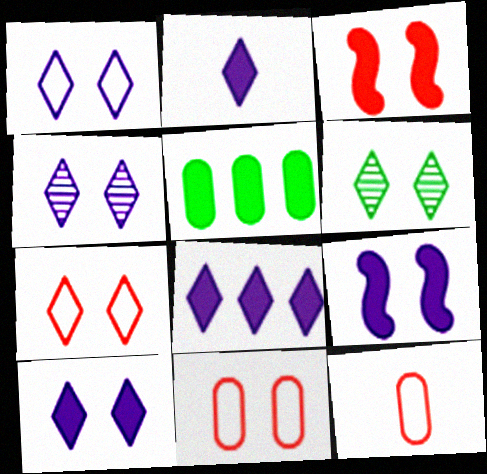[[1, 4, 10], 
[2, 3, 5], 
[2, 8, 10], 
[6, 7, 10], 
[6, 9, 11]]